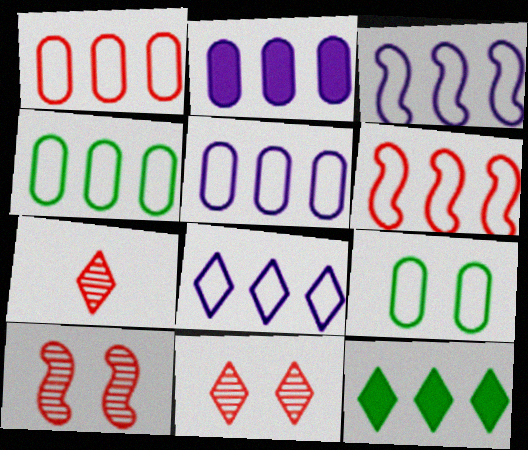[[1, 4, 5], 
[3, 5, 8], 
[4, 6, 8]]